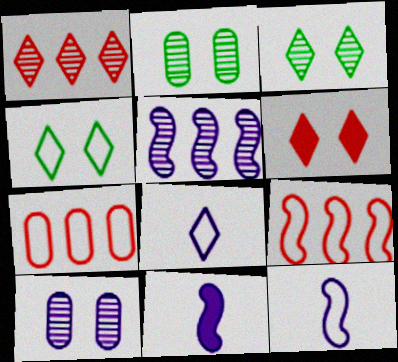[[3, 7, 11], 
[4, 7, 12]]